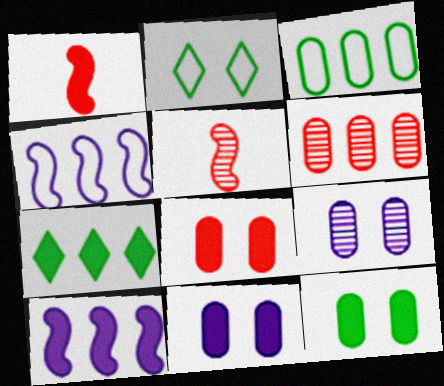[[1, 7, 11], 
[4, 6, 7], 
[8, 11, 12]]